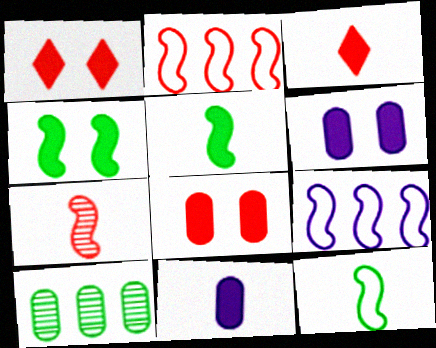[[1, 4, 6], 
[3, 5, 11], 
[4, 7, 9]]